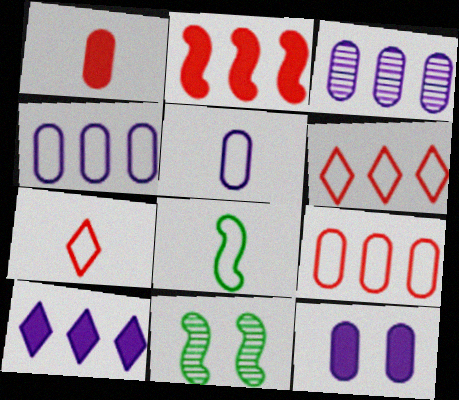[[3, 5, 12], 
[5, 7, 8]]